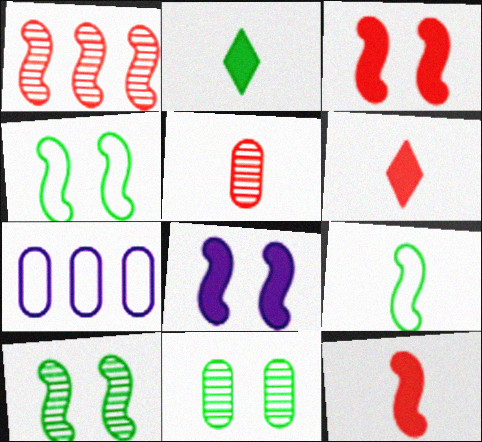[[1, 8, 9], 
[6, 7, 10]]